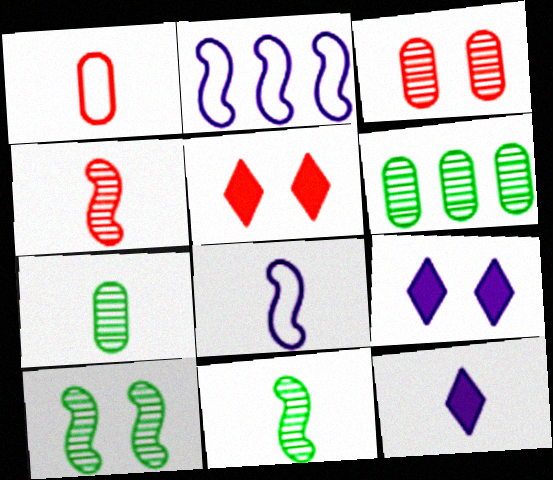[[1, 11, 12], 
[2, 5, 7], 
[5, 6, 8]]